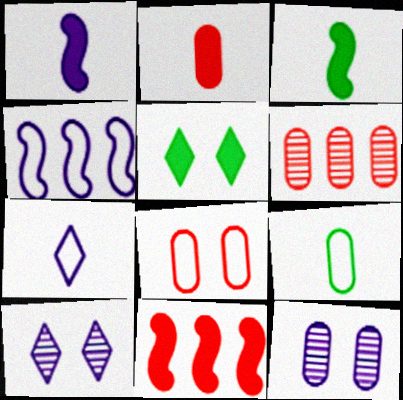[[2, 6, 8], 
[9, 10, 11]]